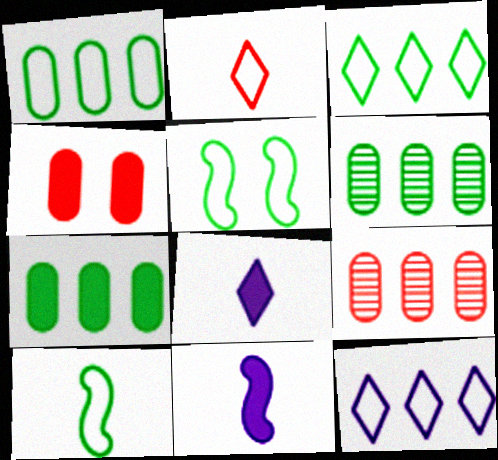[[1, 6, 7], 
[5, 8, 9]]